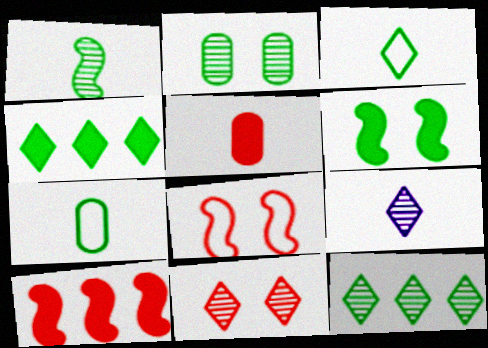[[1, 2, 12], 
[6, 7, 12], 
[9, 11, 12]]